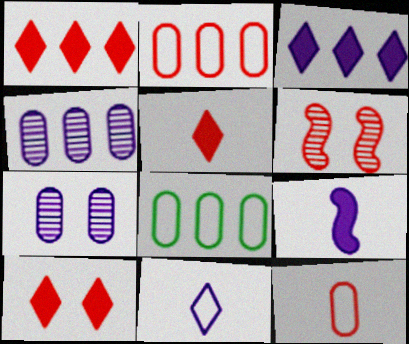[[1, 5, 10], 
[1, 6, 12], 
[2, 5, 6]]